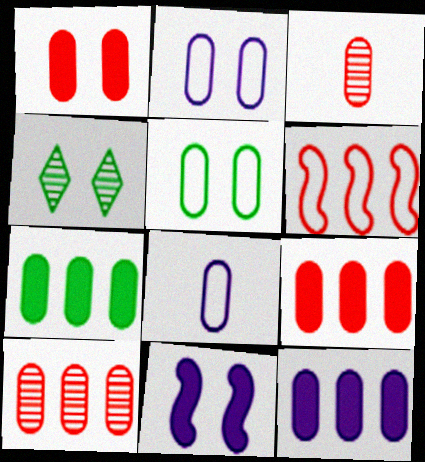[[2, 3, 7], 
[3, 5, 12], 
[7, 9, 12]]